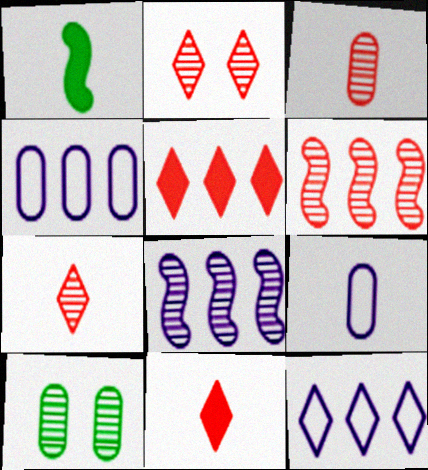[[1, 2, 4], 
[1, 7, 9], 
[2, 3, 6], 
[7, 8, 10]]